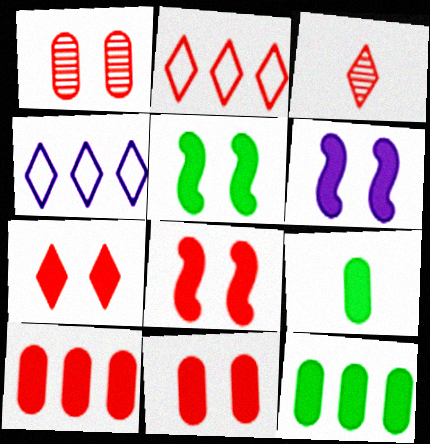[[2, 3, 7], 
[5, 6, 8], 
[7, 8, 11]]